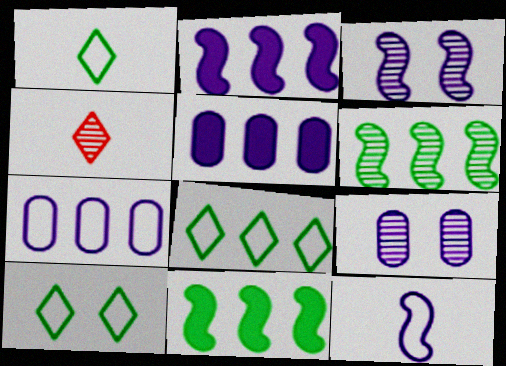[[1, 8, 10], 
[2, 3, 12], 
[4, 6, 9]]